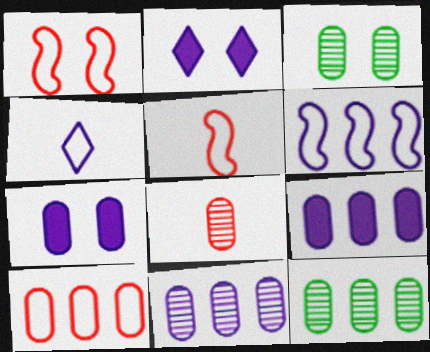[[1, 2, 3], 
[2, 5, 12], 
[3, 8, 11], 
[9, 10, 12]]